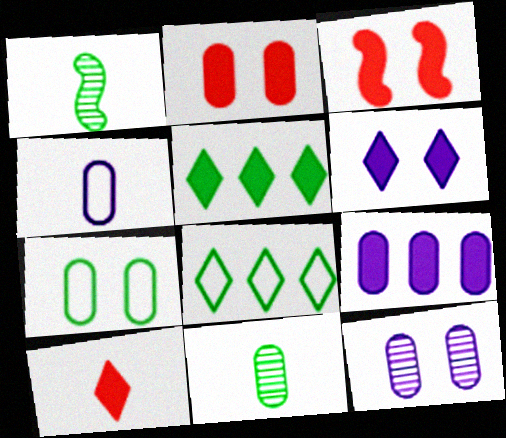[[1, 4, 10], 
[1, 5, 7], 
[2, 7, 12], 
[4, 9, 12], 
[5, 6, 10]]